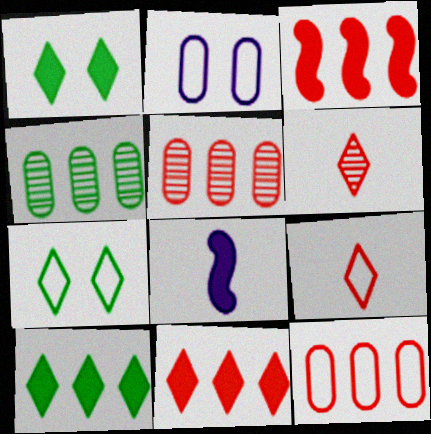[[5, 7, 8]]